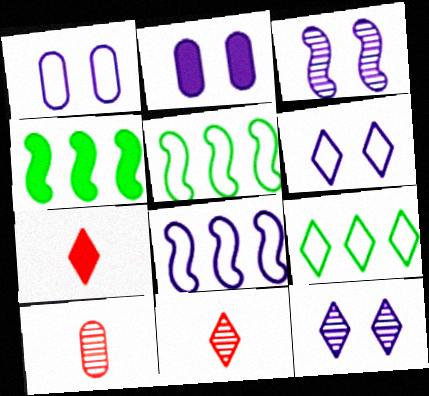[[1, 4, 11], 
[2, 3, 6], 
[2, 4, 7], 
[2, 5, 11], 
[4, 6, 10], 
[7, 9, 12]]